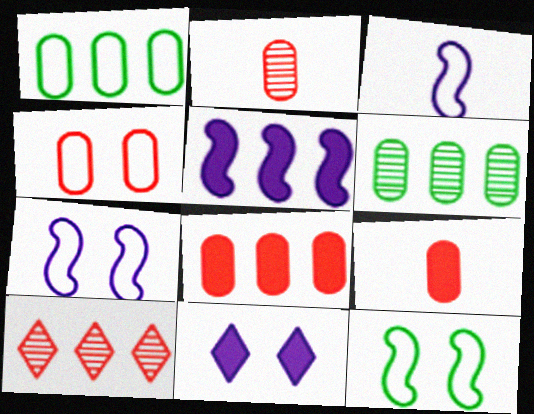[[1, 5, 10], 
[2, 4, 8]]